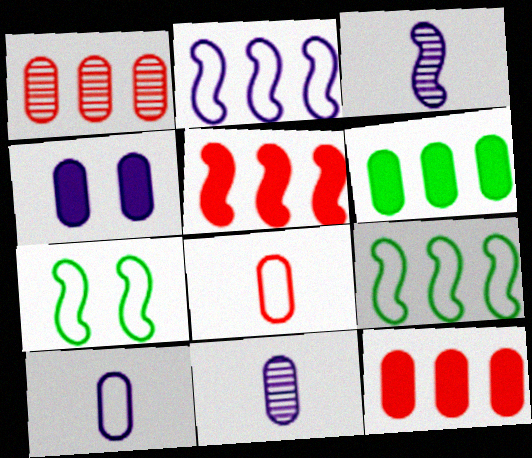[[3, 5, 7]]